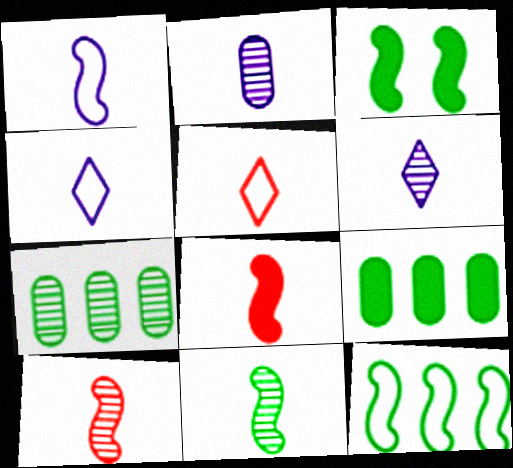[[1, 8, 11], 
[3, 11, 12]]